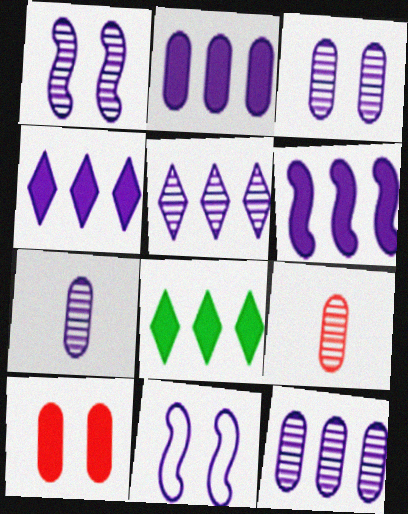[[1, 5, 7], 
[2, 4, 6], 
[3, 7, 12], 
[4, 7, 11], 
[8, 9, 11]]